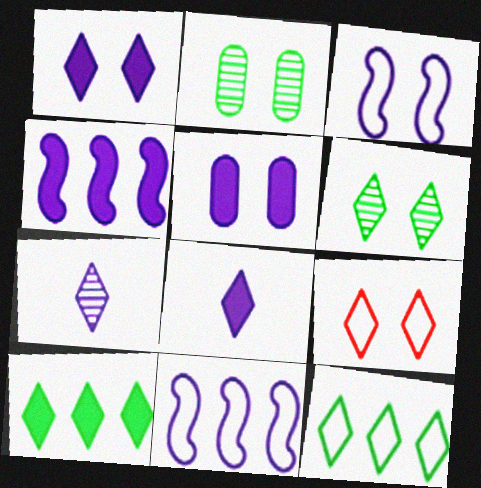[[1, 6, 9], 
[4, 5, 8], 
[5, 7, 11], 
[7, 9, 10]]